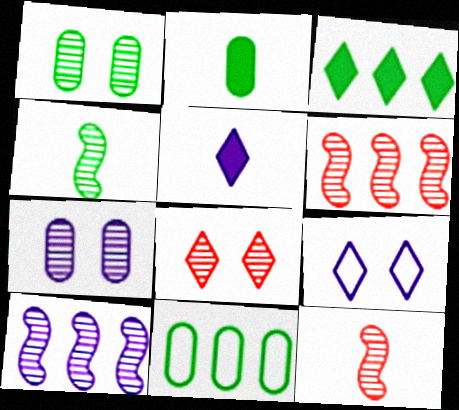[[1, 2, 11], 
[2, 6, 9]]